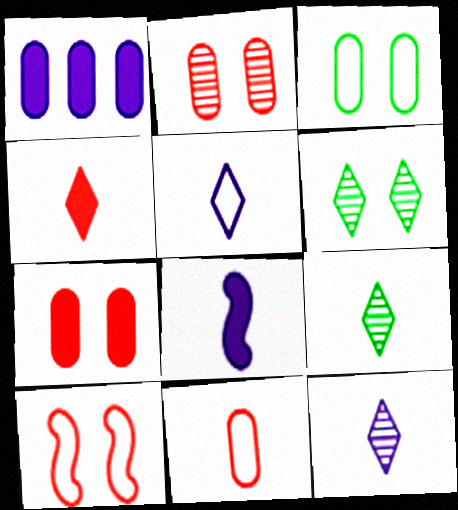[[1, 9, 10], 
[4, 5, 9], 
[8, 9, 11]]